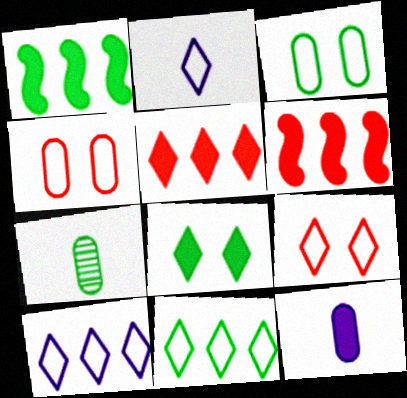[[2, 9, 11], 
[6, 8, 12]]